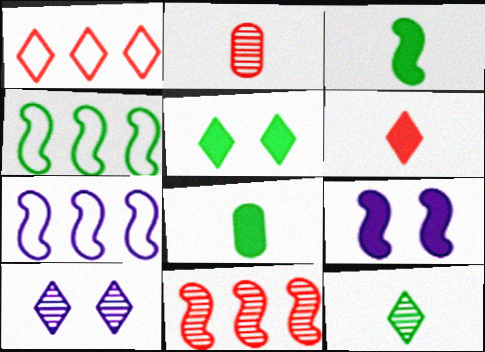[[2, 5, 7]]